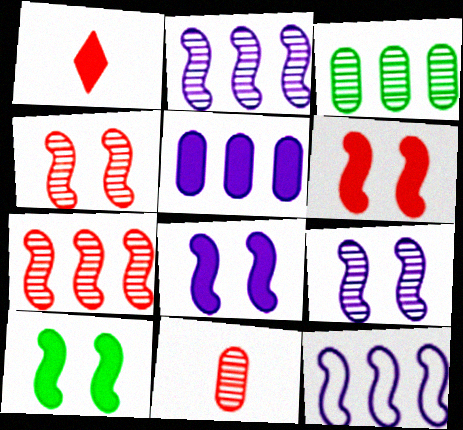[[1, 5, 10], 
[6, 8, 10]]